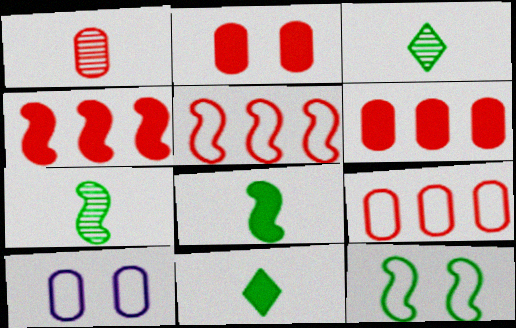[[1, 2, 9], 
[3, 4, 10]]